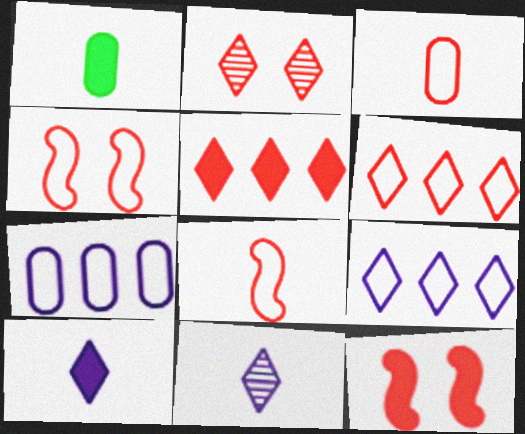[[1, 8, 11], 
[3, 4, 6]]